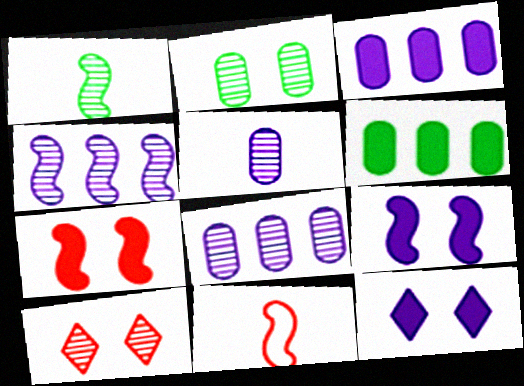[[1, 8, 10]]